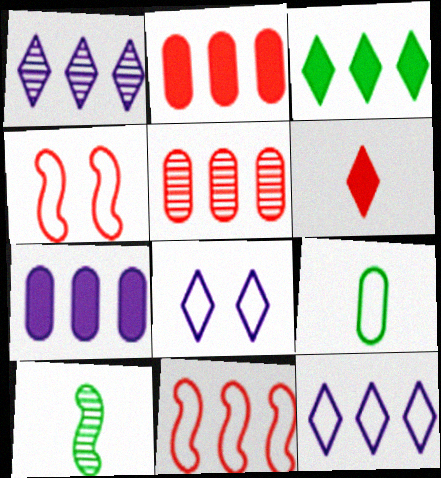[[2, 8, 10], 
[4, 5, 6], 
[4, 9, 12], 
[8, 9, 11]]